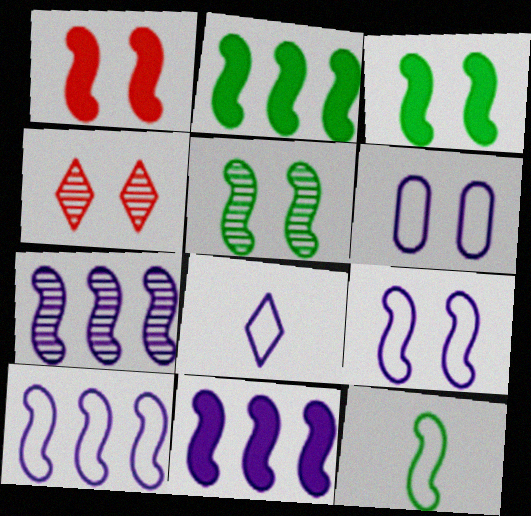[[1, 5, 9], 
[1, 7, 12], 
[2, 5, 12], 
[3, 4, 6], 
[6, 8, 10], 
[7, 10, 11]]